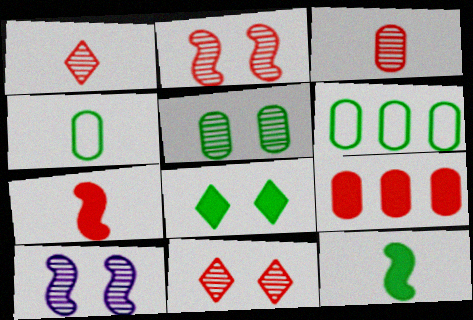[[5, 10, 11]]